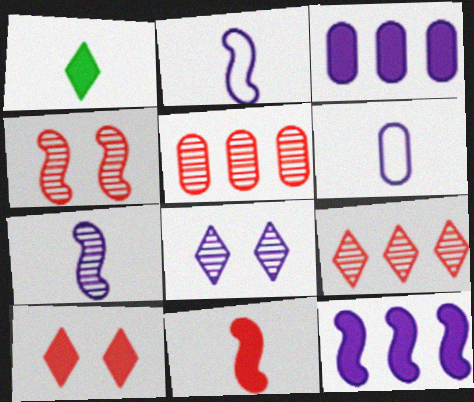[[2, 3, 8], 
[6, 8, 12]]